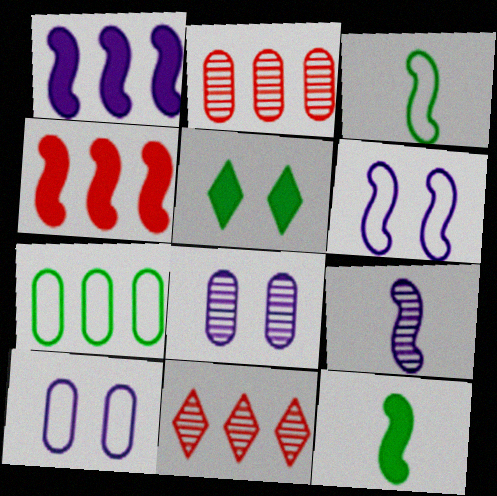[[1, 6, 9], 
[1, 7, 11], 
[10, 11, 12]]